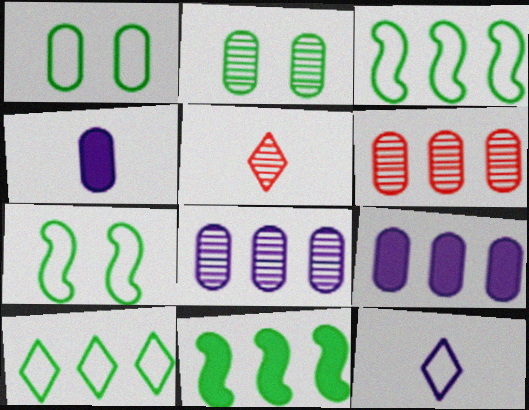[[1, 4, 6], 
[5, 7, 9]]